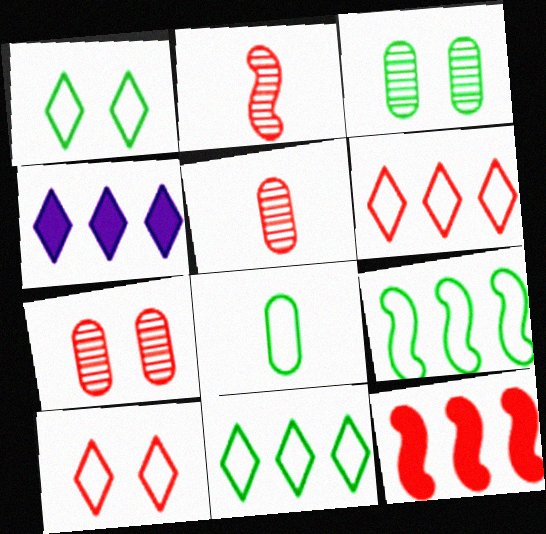[[1, 8, 9], 
[5, 10, 12]]